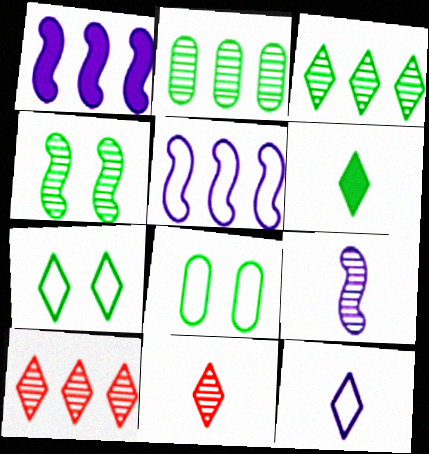[[1, 8, 11], 
[3, 6, 7], 
[6, 11, 12]]